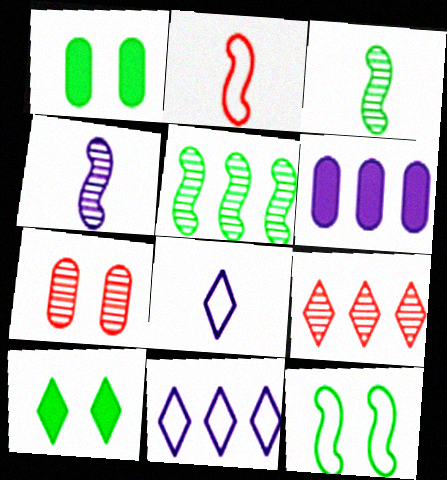[[8, 9, 10]]